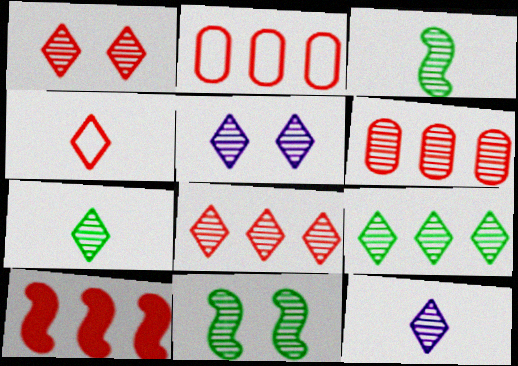[[1, 9, 12], 
[2, 8, 10], 
[3, 5, 6], 
[5, 7, 8], 
[6, 11, 12]]